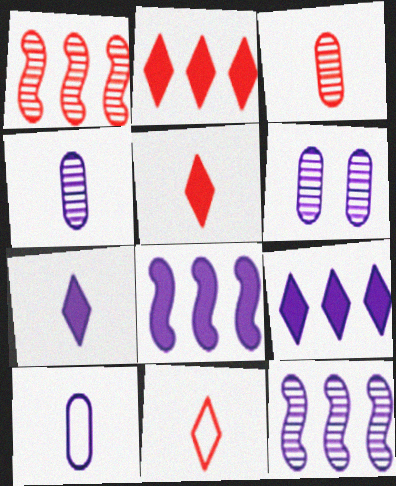[]